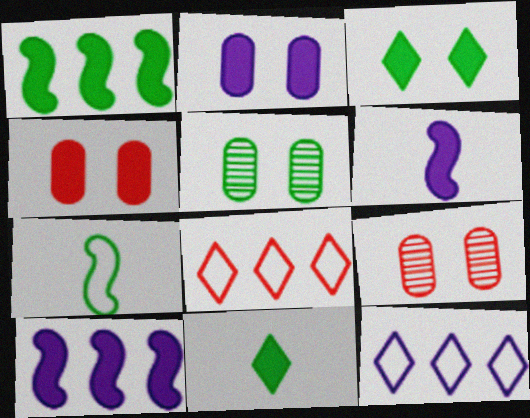[[4, 10, 11], 
[5, 6, 8]]